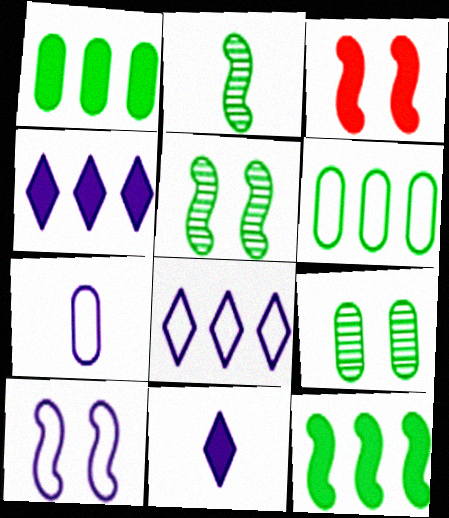[[1, 3, 11], 
[3, 5, 10], 
[7, 8, 10]]